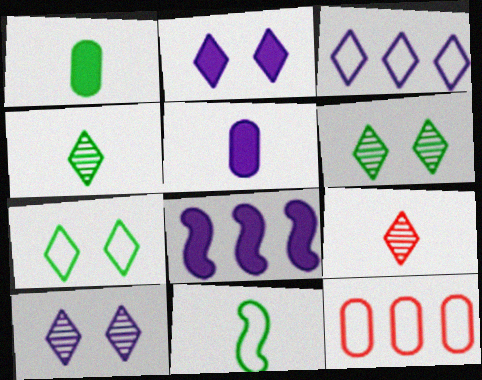[[1, 4, 11], 
[2, 5, 8], 
[5, 9, 11]]